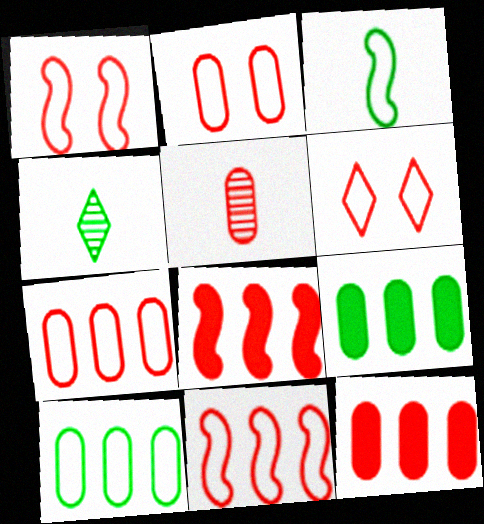[[1, 2, 6], 
[2, 5, 12], 
[5, 6, 8]]